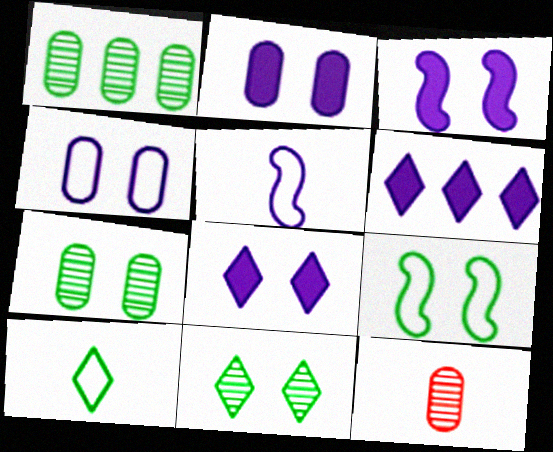[[2, 3, 8], 
[6, 9, 12]]